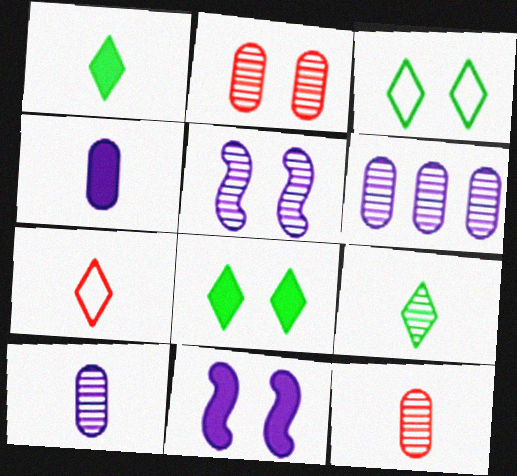[[2, 3, 11]]